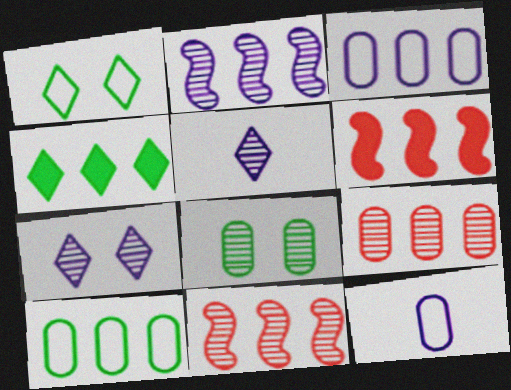[[3, 4, 11], 
[5, 8, 11]]